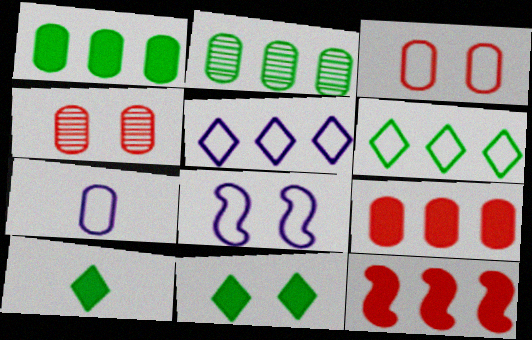[[1, 4, 7], 
[2, 5, 12], 
[4, 8, 11], 
[5, 7, 8]]